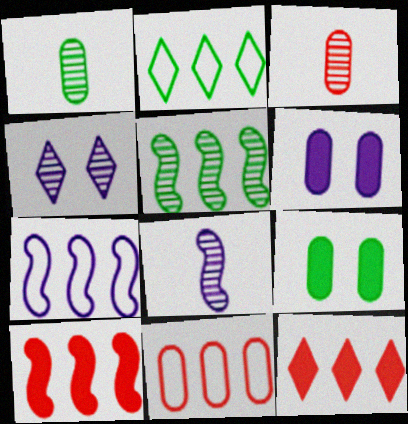[[1, 6, 11], 
[2, 7, 11], 
[3, 4, 5], 
[5, 7, 10]]